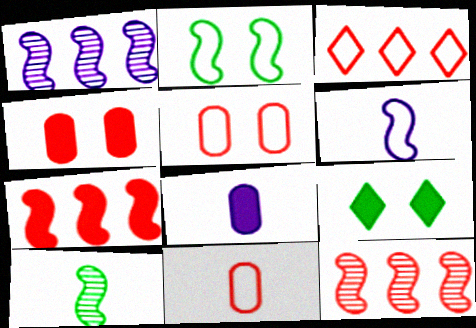[[1, 9, 11], 
[7, 8, 9]]